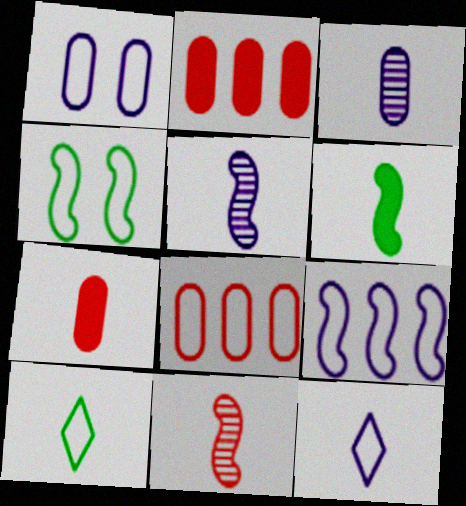[[1, 9, 12], 
[4, 8, 12], 
[5, 7, 10]]